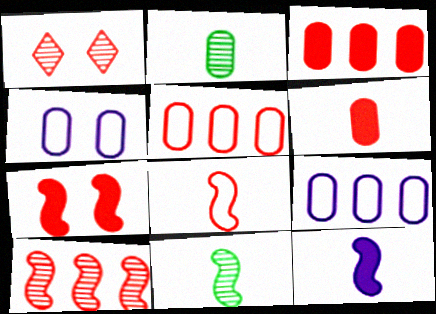[[1, 3, 8], 
[2, 3, 4], 
[7, 8, 10], 
[8, 11, 12]]